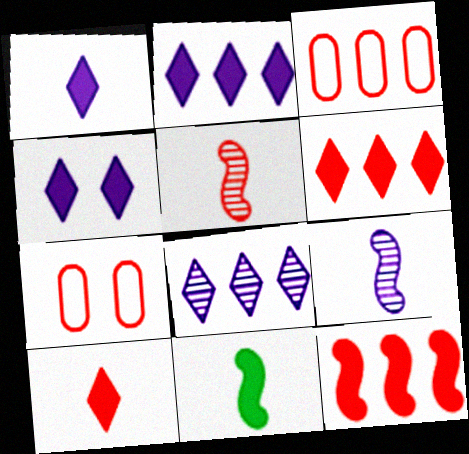[[1, 2, 4], 
[5, 6, 7], 
[7, 8, 11]]